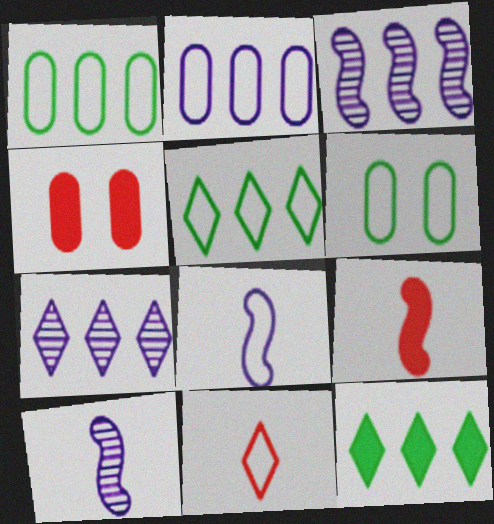[[4, 5, 10], 
[6, 7, 9]]